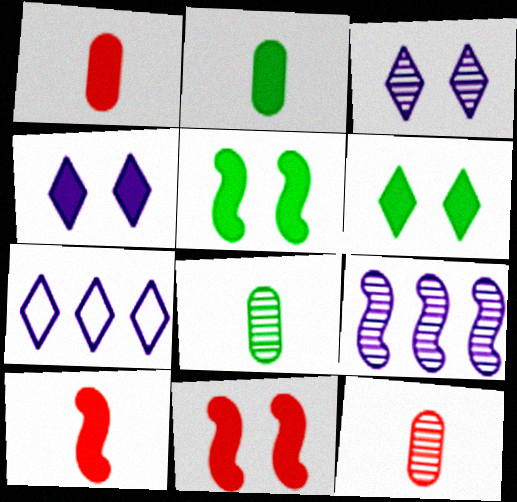[[5, 7, 12], 
[7, 8, 11]]